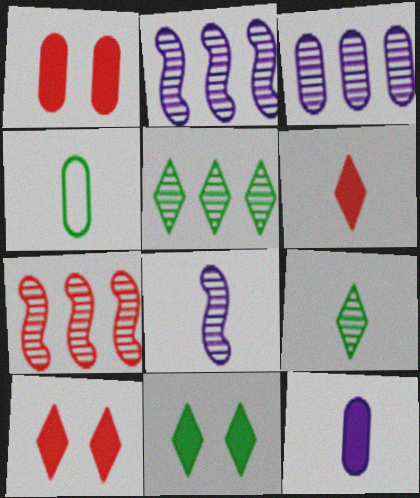[[1, 3, 4], 
[2, 4, 10], 
[3, 5, 7], 
[4, 6, 8]]